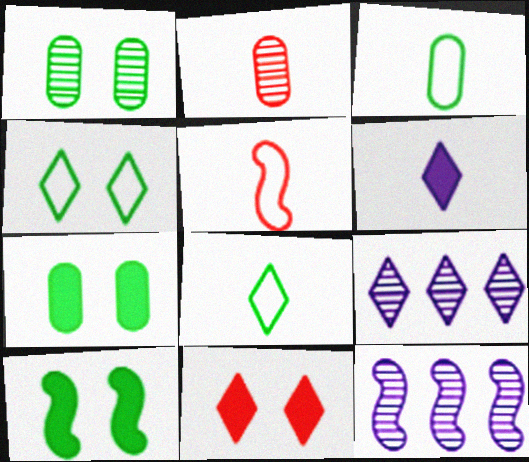[[1, 4, 10], 
[3, 11, 12], 
[5, 7, 9], 
[5, 10, 12], 
[8, 9, 11]]